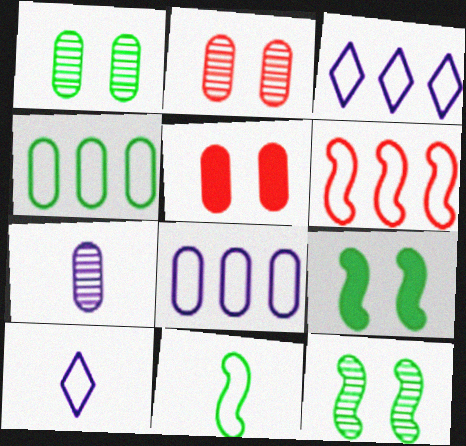[[3, 4, 6], 
[4, 5, 7]]